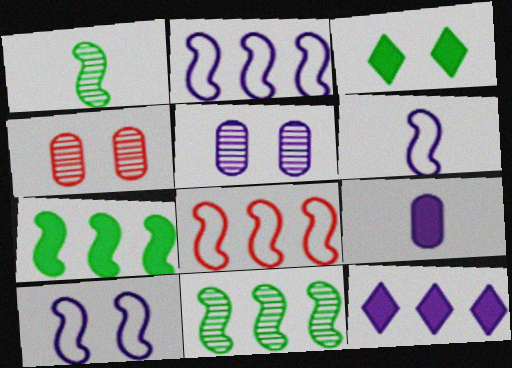[[2, 6, 10], 
[3, 4, 10], 
[5, 6, 12]]